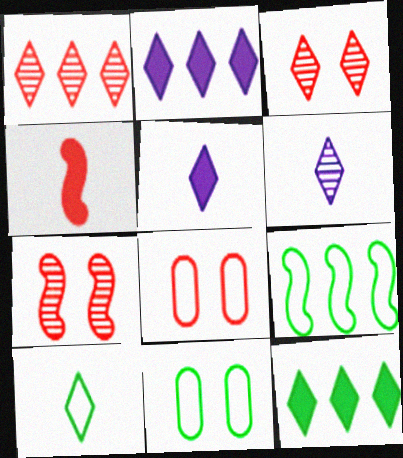[[1, 4, 8], 
[2, 3, 10], 
[9, 10, 11]]